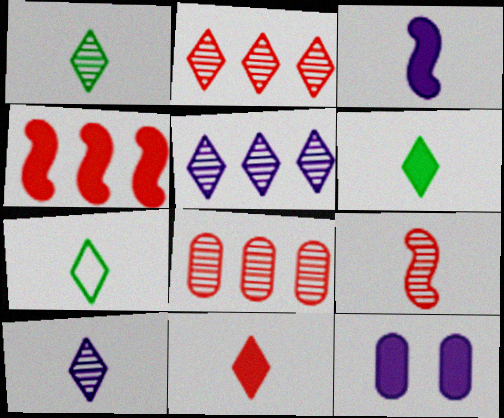[[1, 6, 7], 
[4, 6, 12], 
[7, 10, 11]]